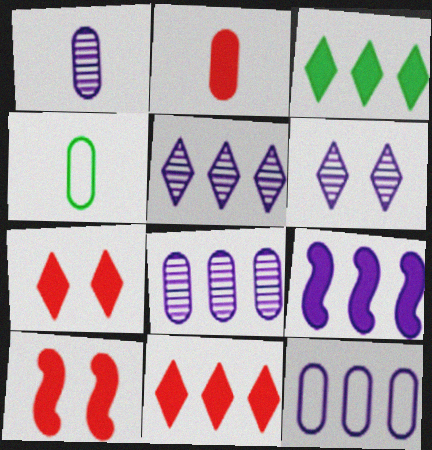[[1, 2, 4], 
[2, 10, 11], 
[4, 5, 10], 
[5, 9, 12]]